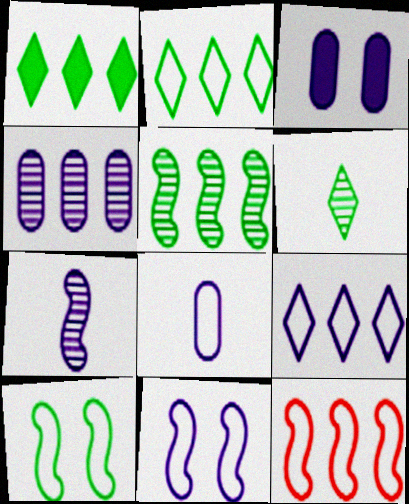[[1, 4, 12], 
[3, 4, 8], 
[3, 6, 12], 
[3, 7, 9], 
[8, 9, 11]]